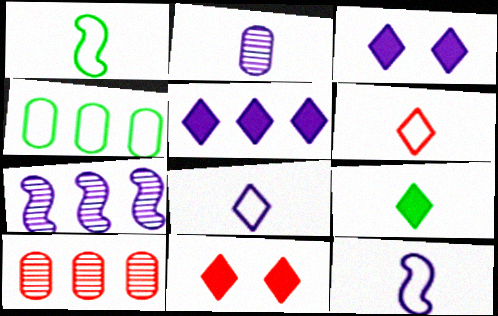[[1, 3, 10], 
[5, 9, 11]]